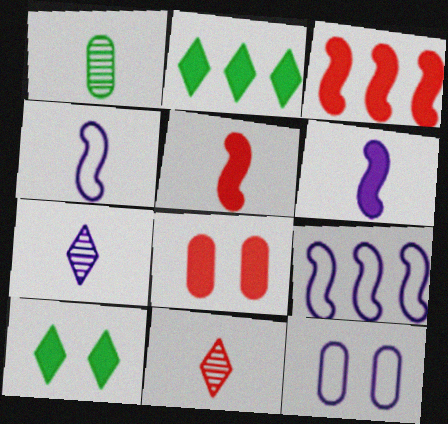[[2, 6, 8]]